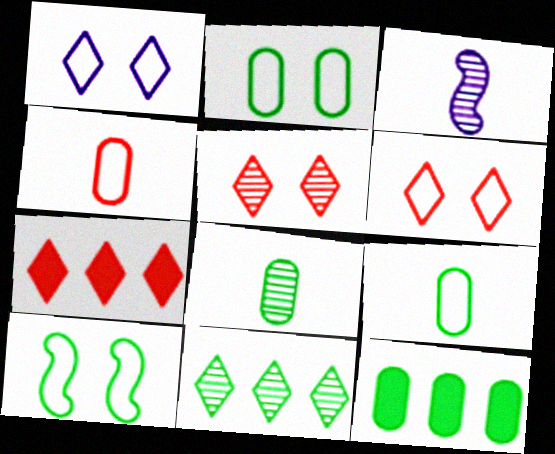[[2, 3, 7], 
[2, 8, 12], 
[3, 6, 12]]